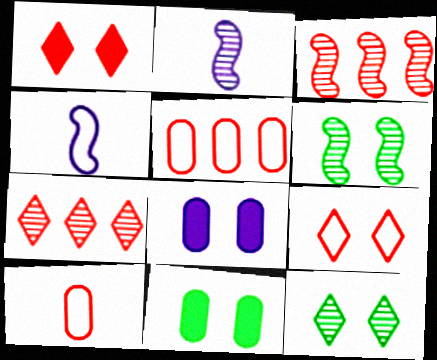[[1, 3, 10], 
[2, 3, 6], 
[4, 7, 11], 
[6, 8, 9]]